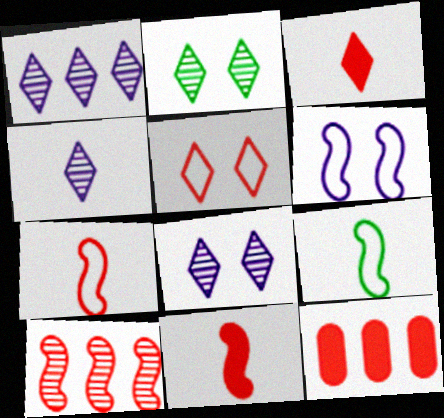[[1, 4, 8], 
[8, 9, 12]]